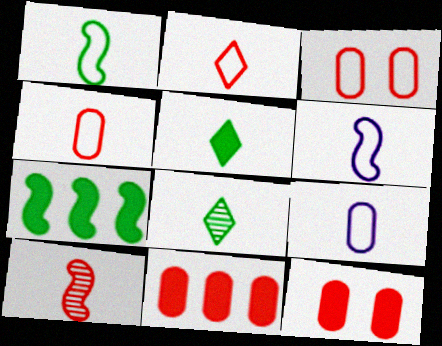[[1, 2, 9], 
[5, 9, 10]]